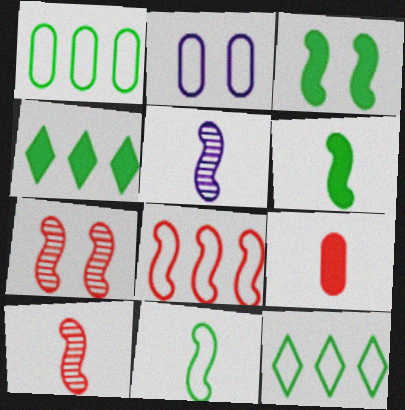[[2, 4, 10], 
[3, 5, 8]]